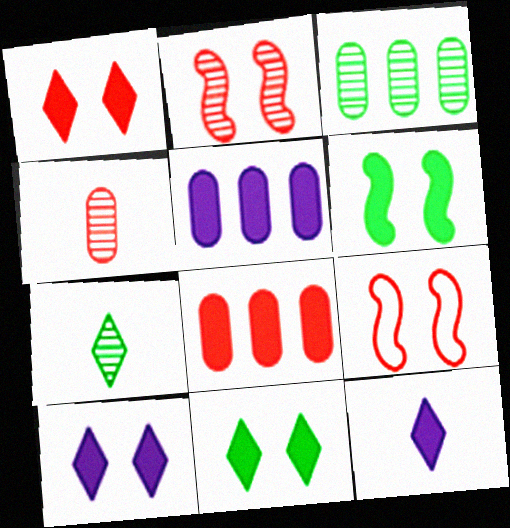[[1, 10, 11], 
[3, 9, 12], 
[5, 7, 9], 
[6, 8, 12]]